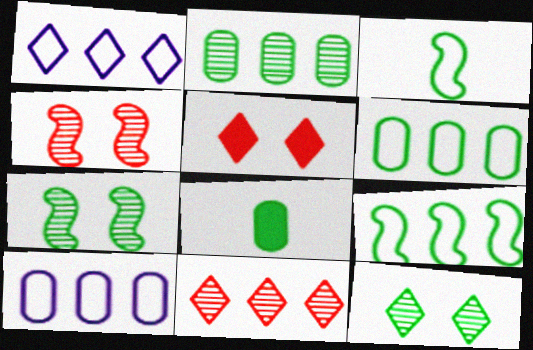[[1, 4, 8], 
[8, 9, 12]]